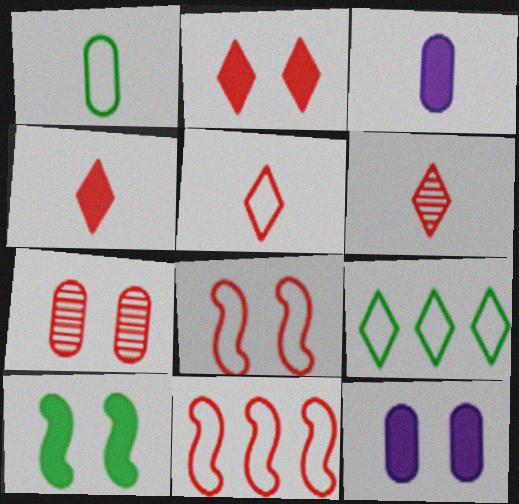[[2, 7, 8], 
[2, 10, 12], 
[4, 5, 6], 
[4, 7, 11]]